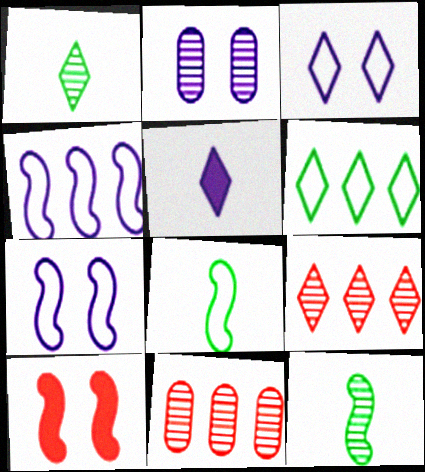[[2, 4, 5], 
[2, 9, 12], 
[4, 10, 12]]